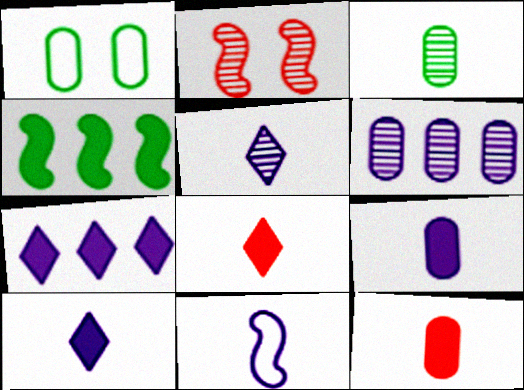[[1, 6, 12], 
[2, 4, 11], 
[3, 8, 11], 
[5, 9, 11]]